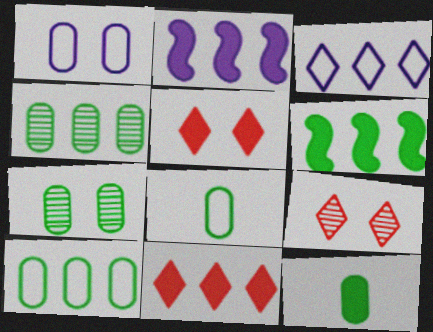[[2, 5, 12], 
[2, 8, 9], 
[7, 10, 12]]